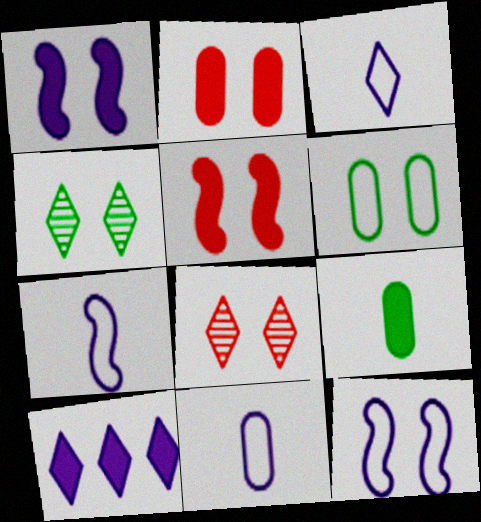[[1, 6, 8], 
[2, 4, 12], 
[3, 7, 11], 
[5, 9, 10]]